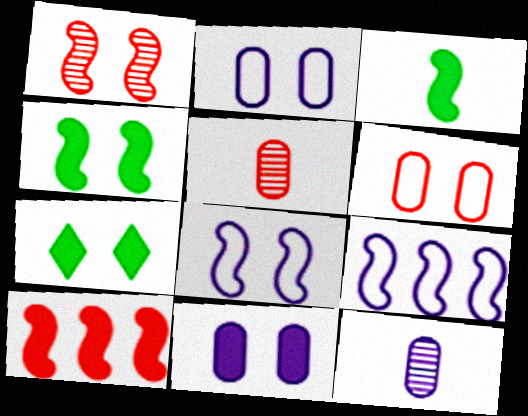[[1, 2, 7], 
[1, 3, 9], 
[1, 4, 8], 
[5, 7, 9]]